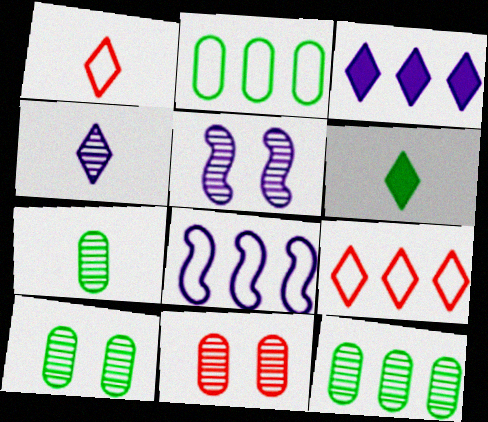[[1, 4, 6], 
[2, 8, 9], 
[6, 8, 11], 
[7, 10, 12]]